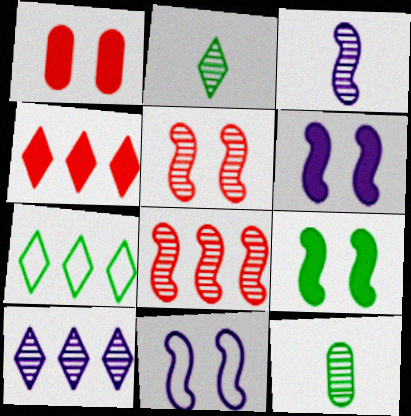[[1, 3, 7], 
[4, 7, 10], 
[4, 11, 12], 
[5, 9, 11], 
[5, 10, 12], 
[7, 9, 12]]